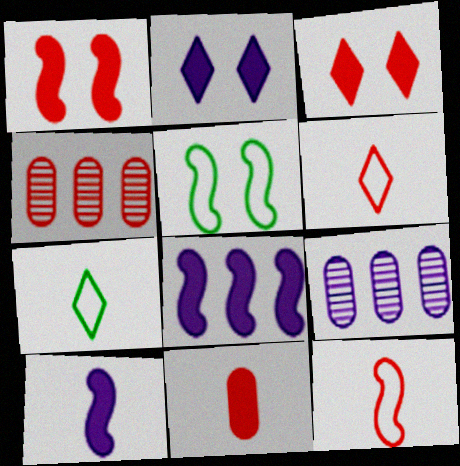[[1, 4, 6], 
[1, 7, 9], 
[3, 4, 12]]